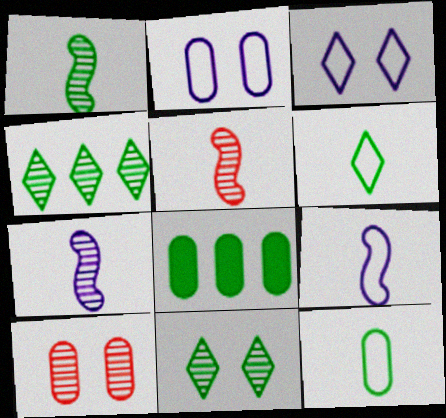[[1, 5, 7], 
[3, 5, 8], 
[4, 7, 10]]